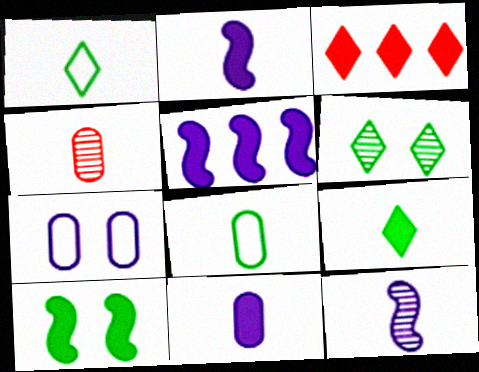[[1, 2, 4], 
[3, 10, 11], 
[4, 8, 11]]